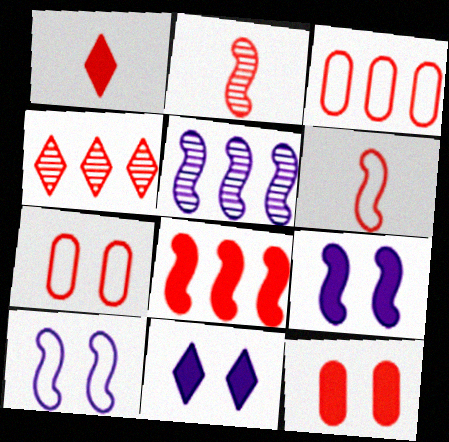[[1, 8, 12], 
[3, 4, 8], 
[4, 6, 12]]